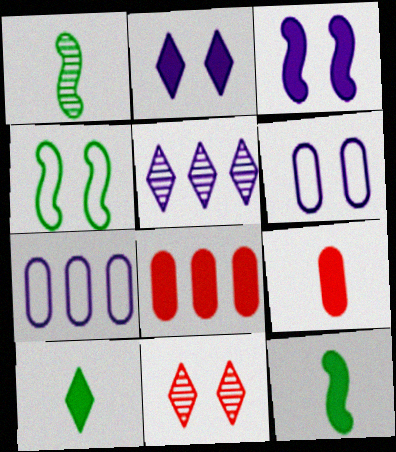[[2, 8, 12], 
[3, 8, 10], 
[4, 5, 9], 
[7, 11, 12]]